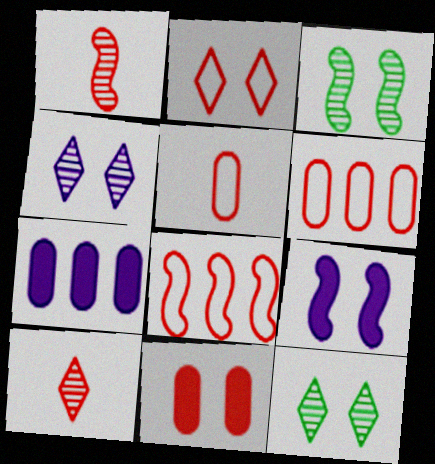[[2, 5, 8], 
[8, 10, 11]]